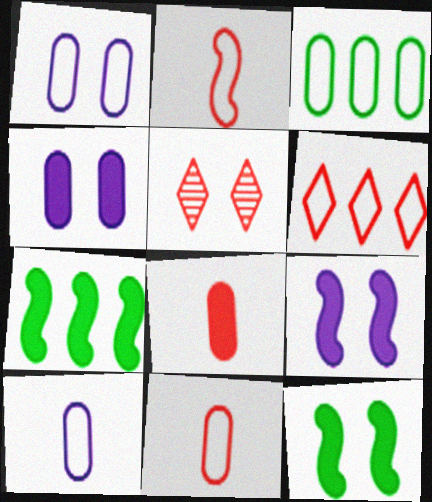[[1, 3, 11], 
[1, 5, 12], 
[5, 7, 10]]